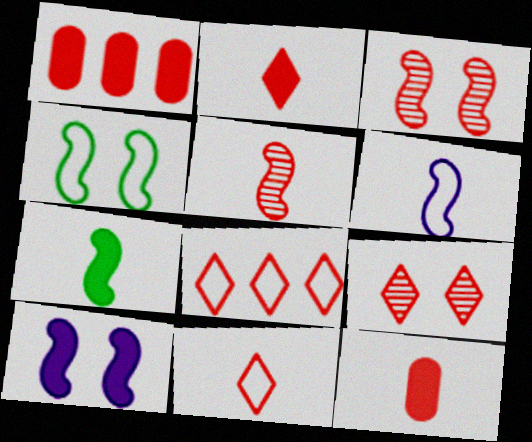[[1, 3, 11], 
[2, 8, 9], 
[3, 4, 10], 
[3, 8, 12], 
[5, 6, 7], 
[5, 11, 12]]